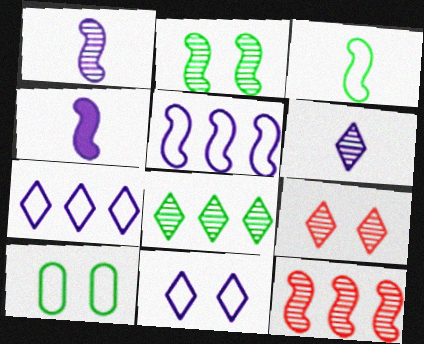[[1, 2, 12], 
[6, 8, 9]]